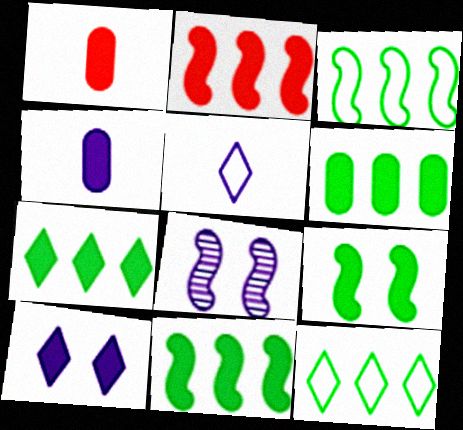[[1, 8, 12], 
[1, 10, 11], 
[6, 7, 11]]